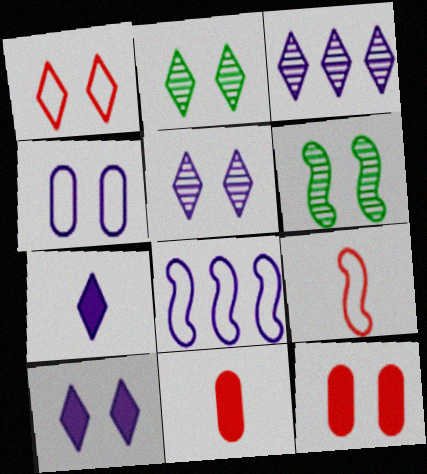[[1, 2, 10], 
[2, 8, 11]]